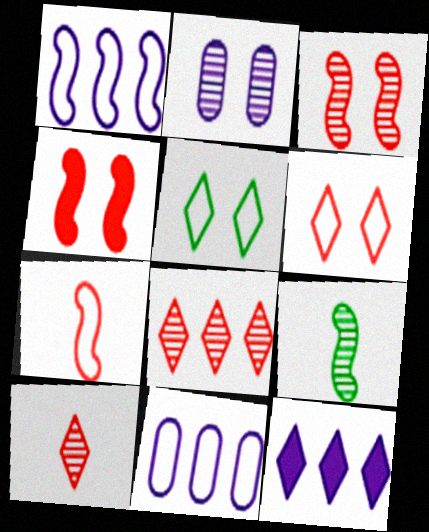[[1, 4, 9], 
[2, 4, 5], 
[2, 8, 9], 
[5, 7, 11], 
[5, 10, 12]]